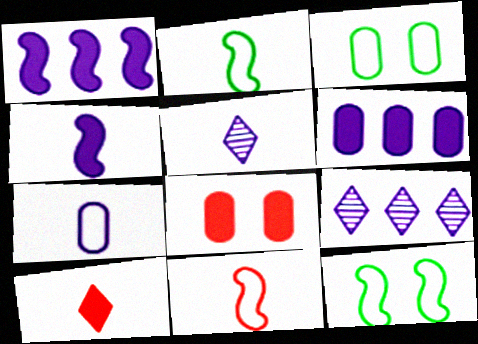[[2, 8, 9], 
[4, 5, 7]]